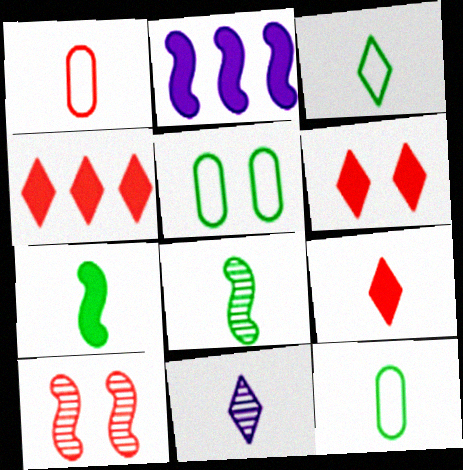[[1, 4, 10], 
[1, 7, 11], 
[3, 9, 11], 
[4, 6, 9]]